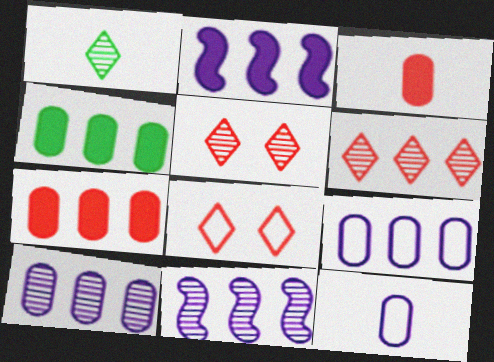[]